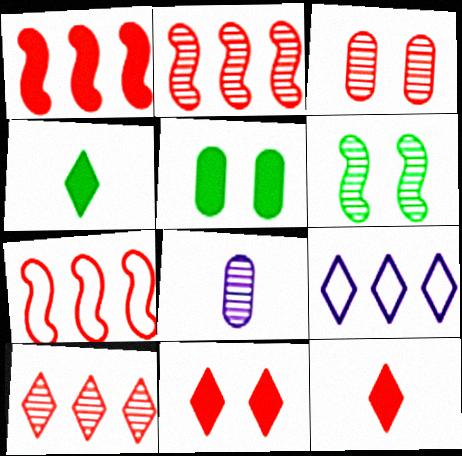[[1, 2, 7], 
[3, 7, 12], 
[6, 8, 10]]